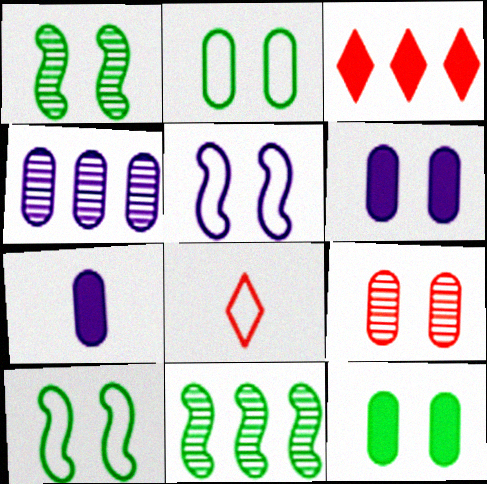[[2, 6, 9], 
[6, 8, 11]]